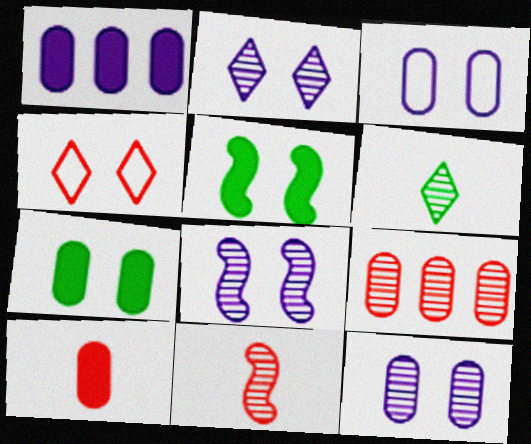[[1, 7, 10], 
[2, 8, 12], 
[4, 5, 12], 
[4, 7, 8], 
[6, 8, 9]]